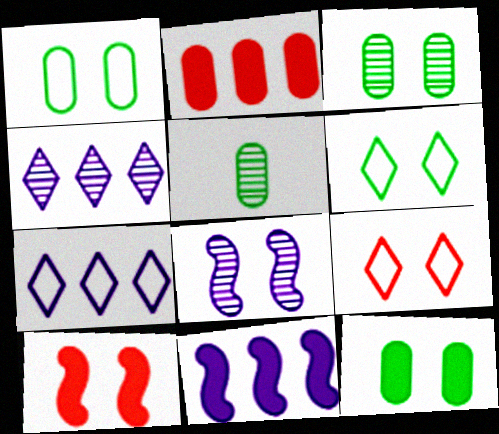[[1, 3, 12], 
[5, 7, 10], 
[5, 9, 11], 
[8, 9, 12]]